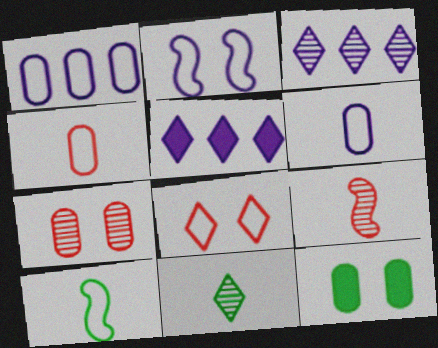[[1, 8, 10], 
[5, 7, 10], 
[5, 8, 11]]